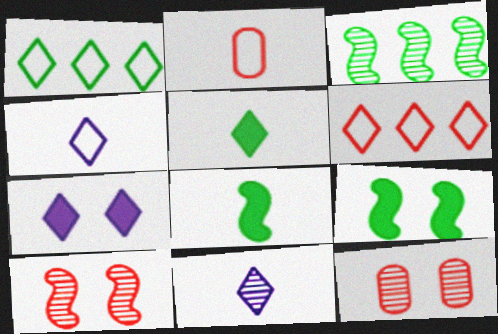[[2, 3, 7], 
[2, 8, 11], 
[3, 11, 12]]